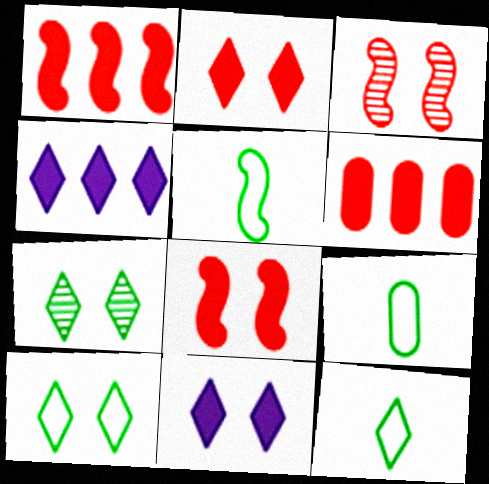[[3, 4, 9], 
[5, 9, 12]]